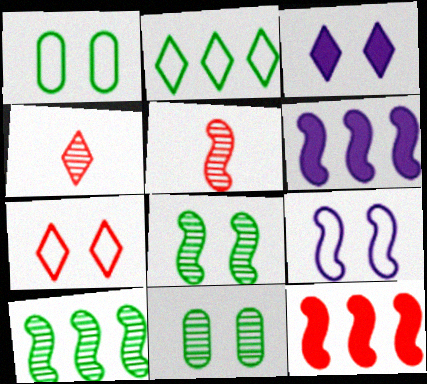[[1, 4, 6], 
[1, 7, 9], 
[2, 3, 4]]